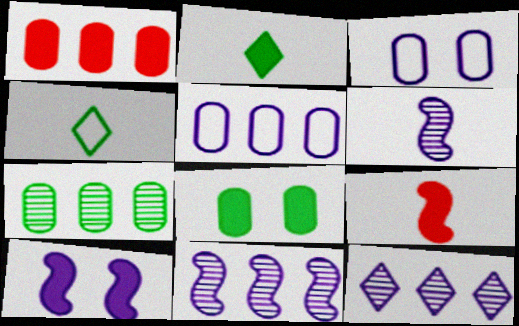[[1, 2, 10], 
[1, 5, 7]]